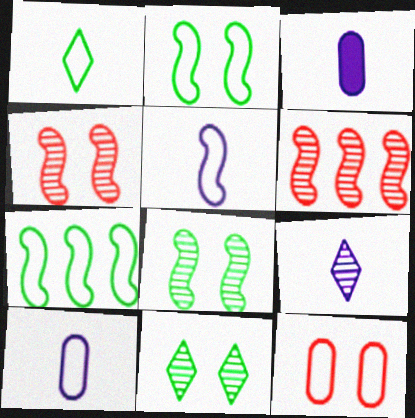[[3, 5, 9]]